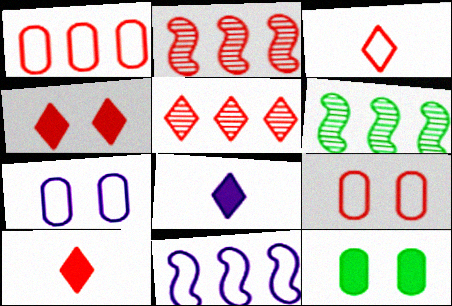[[2, 9, 10], 
[3, 4, 5], 
[6, 7, 10], 
[6, 8, 9]]